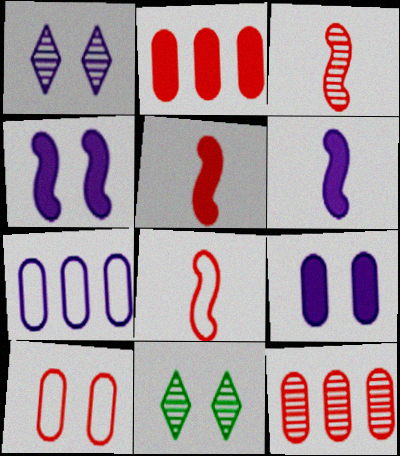[[1, 6, 7], 
[3, 5, 8], 
[4, 10, 11], 
[5, 7, 11]]